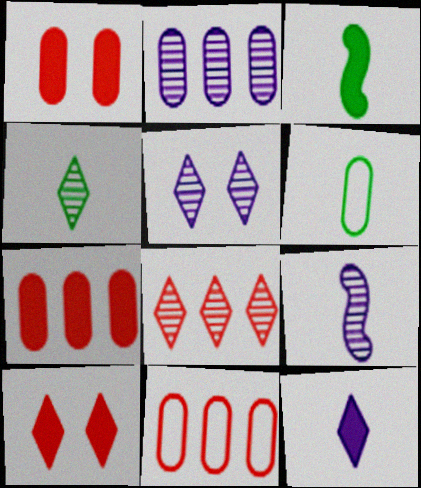[[1, 2, 6], 
[2, 5, 9], 
[3, 4, 6], 
[3, 5, 11], 
[4, 5, 8]]